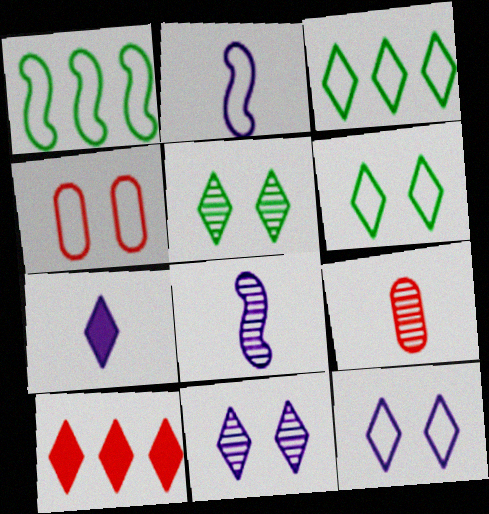[[2, 3, 4]]